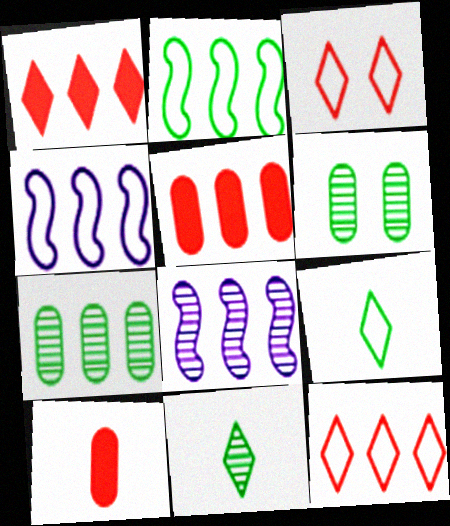[[1, 4, 7]]